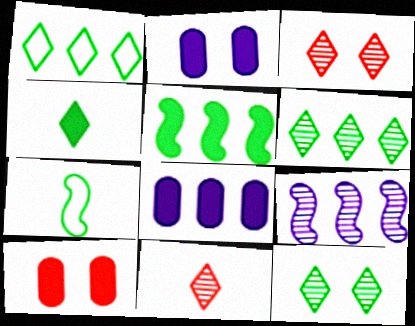[[1, 4, 12], 
[3, 7, 8]]